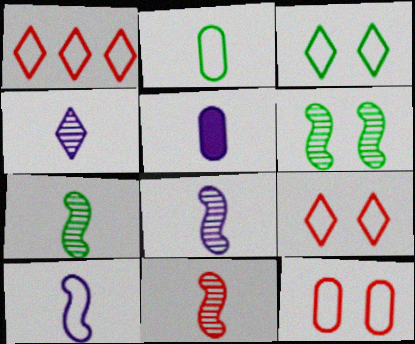[[1, 5, 6], 
[4, 5, 10], 
[7, 8, 11]]